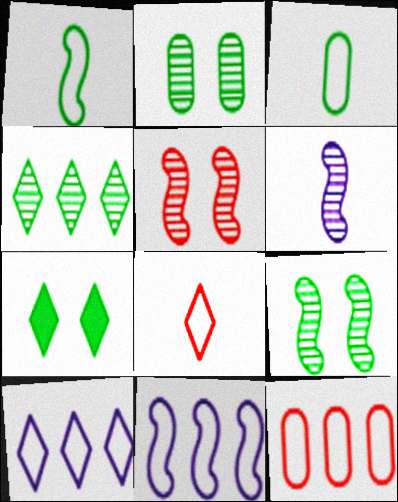[[6, 7, 12]]